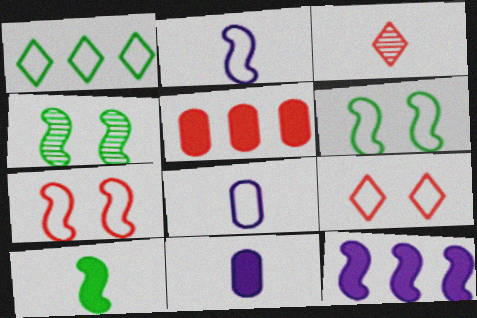[[1, 7, 8], 
[3, 5, 7], 
[3, 8, 10]]